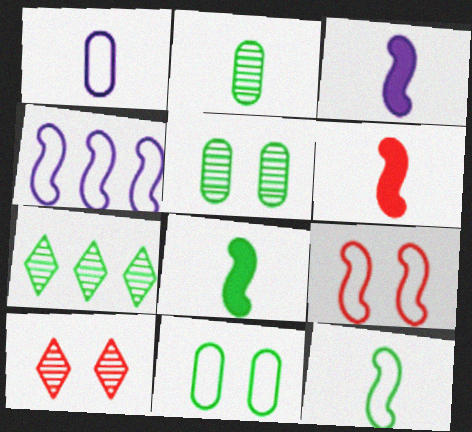[[3, 6, 8], 
[4, 9, 12], 
[7, 8, 11]]